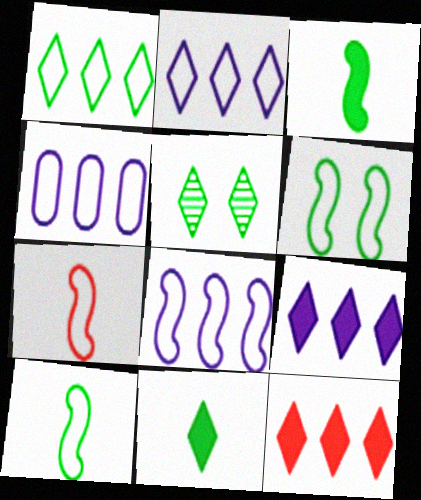[[1, 5, 11], 
[2, 4, 8], 
[6, 7, 8]]